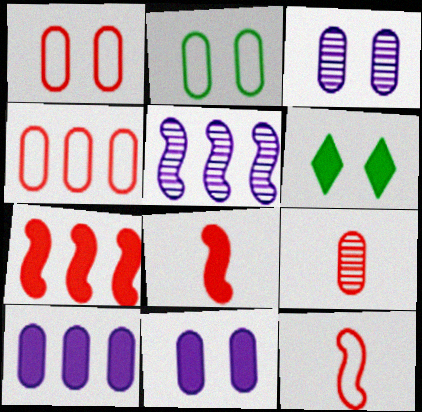[[2, 9, 10], 
[6, 8, 10]]